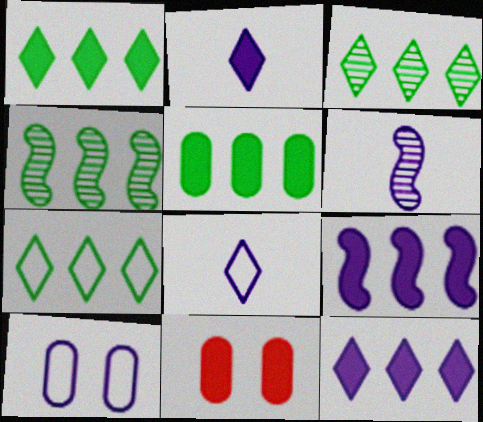[[1, 3, 7], 
[4, 5, 7], 
[4, 8, 11], 
[6, 7, 11], 
[6, 10, 12]]